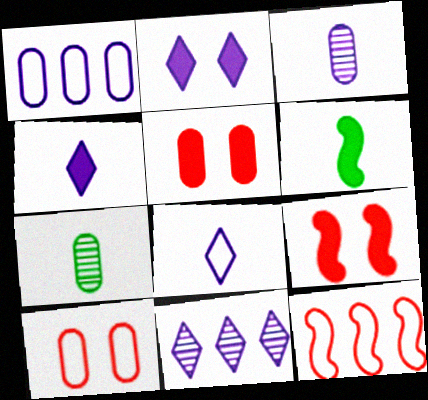[[1, 5, 7], 
[2, 7, 12], 
[2, 8, 11], 
[6, 10, 11]]